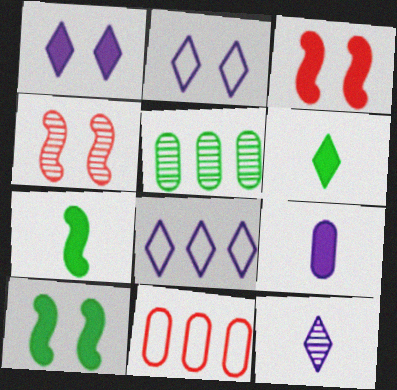[[1, 8, 12], 
[4, 5, 12], 
[10, 11, 12]]